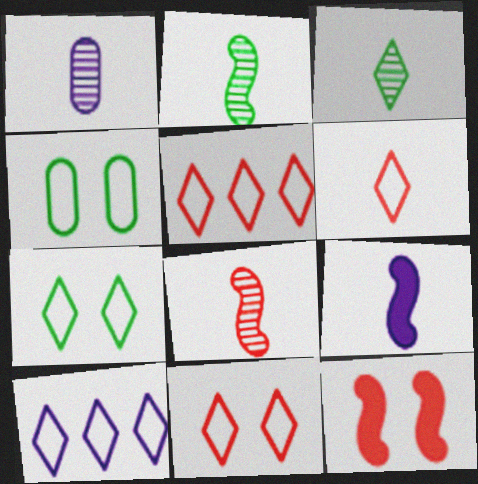[[1, 3, 8], 
[5, 6, 11], 
[6, 7, 10]]